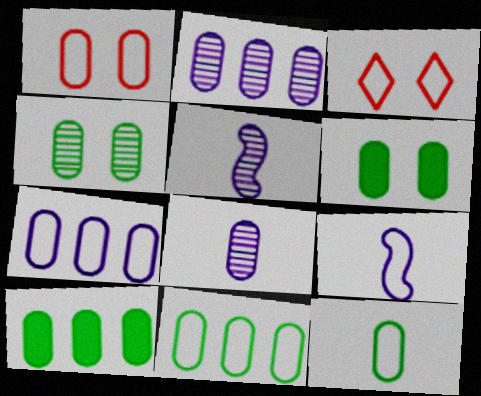[[1, 7, 12], 
[1, 8, 10], 
[3, 5, 10], 
[3, 9, 11], 
[4, 10, 12]]